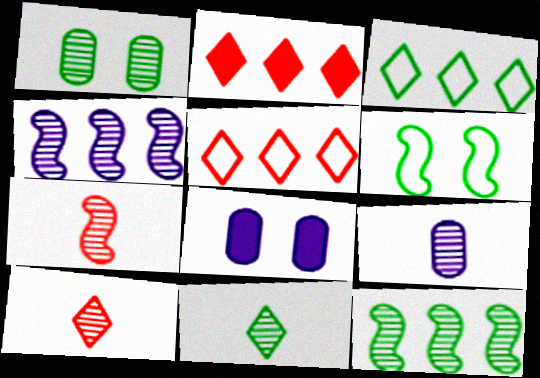[[1, 4, 10], 
[1, 11, 12], 
[2, 6, 9], 
[3, 7, 8], 
[7, 9, 11]]